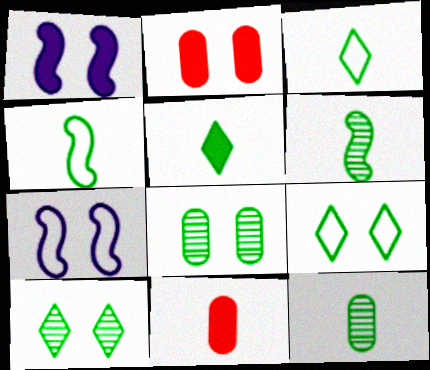[[2, 7, 10], 
[4, 5, 12]]